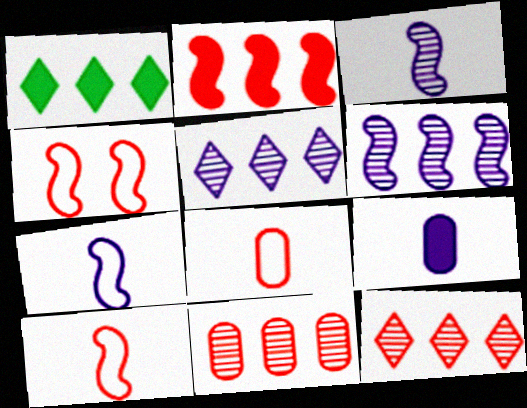[]